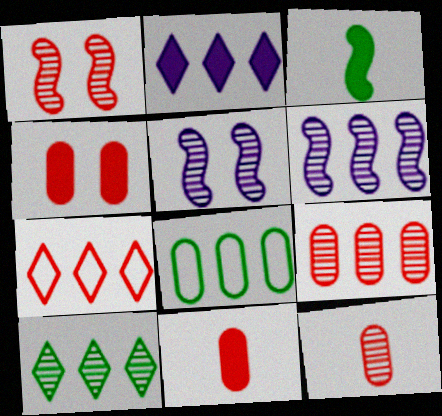[[1, 7, 11], 
[2, 3, 4], 
[2, 7, 10], 
[5, 10, 12], 
[6, 9, 10]]